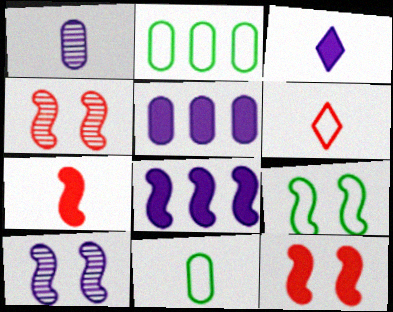[[2, 3, 4], 
[9, 10, 12]]